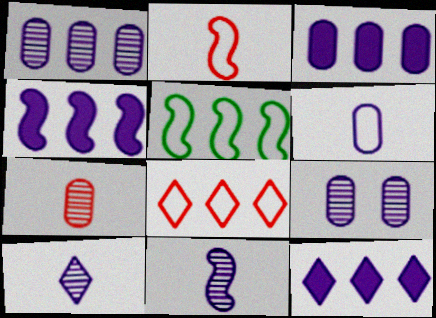[[3, 4, 12], 
[3, 6, 9]]